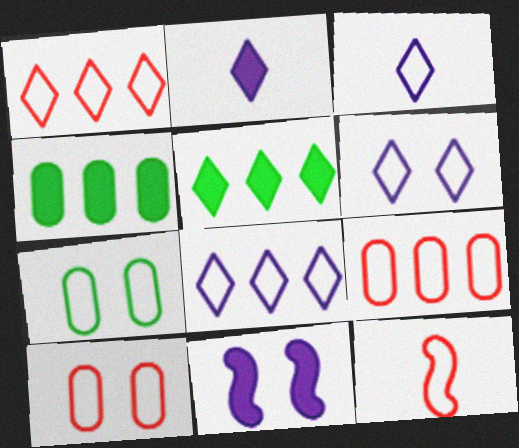[[1, 10, 12], 
[3, 6, 8], 
[7, 8, 12]]